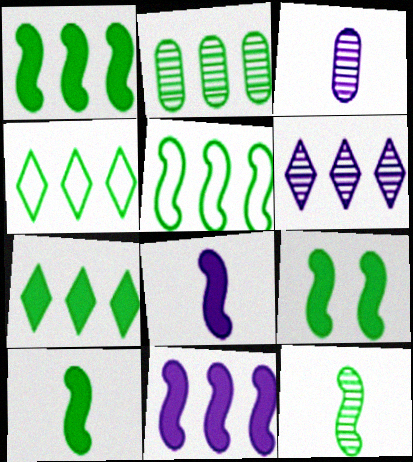[[1, 2, 4], 
[1, 9, 10], 
[2, 5, 7], 
[5, 9, 12]]